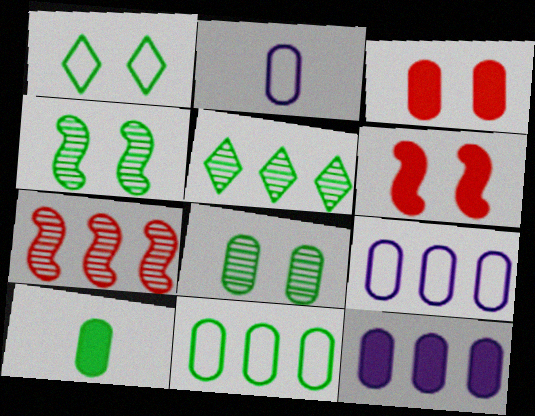[[2, 5, 6], 
[3, 10, 12], 
[8, 10, 11]]